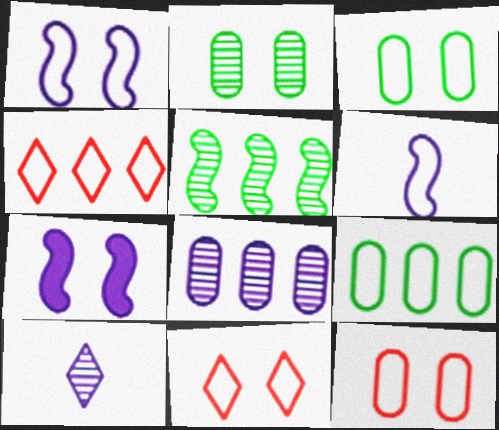[[1, 3, 11], 
[2, 7, 11], 
[3, 4, 6], 
[6, 9, 11]]